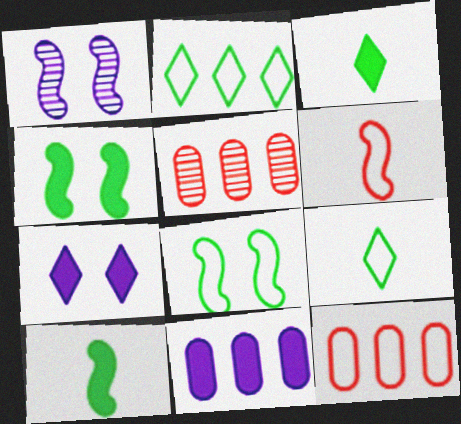[[1, 3, 12]]